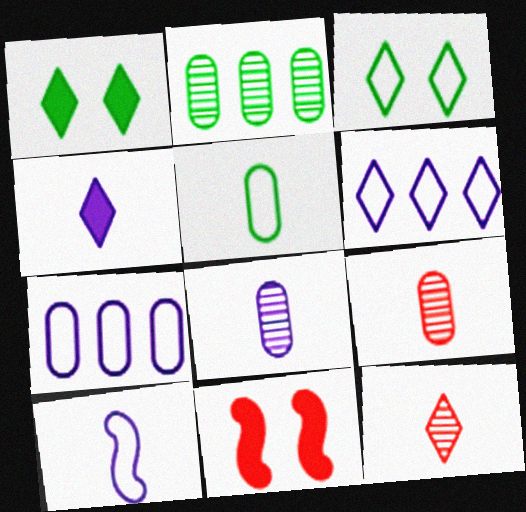[[1, 6, 12], 
[4, 8, 10]]